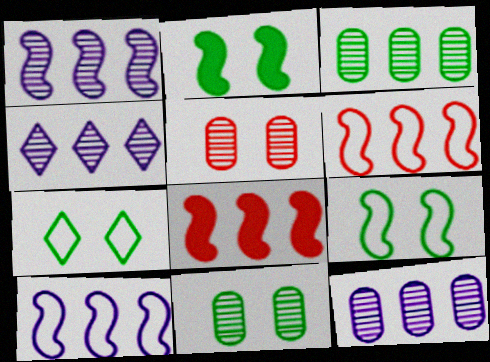[[1, 4, 12], 
[2, 7, 11]]